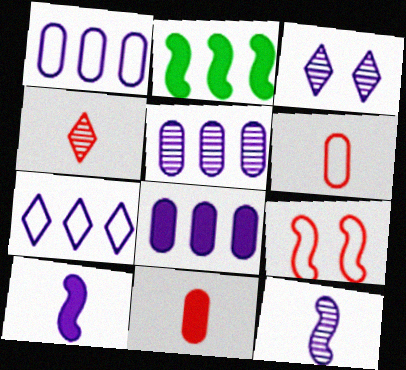[[1, 3, 10], 
[1, 5, 8], 
[2, 3, 6], 
[2, 9, 12], 
[3, 5, 12]]